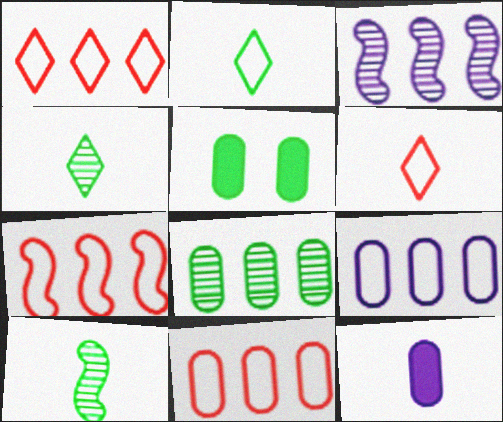[[1, 7, 11], 
[3, 5, 6], 
[6, 10, 12]]